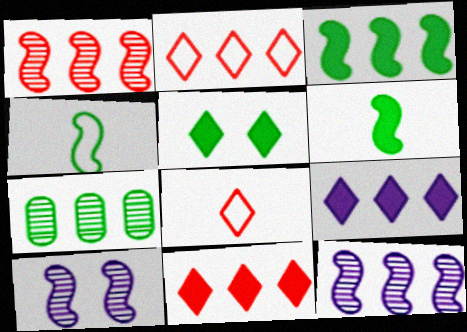[[4, 5, 7]]